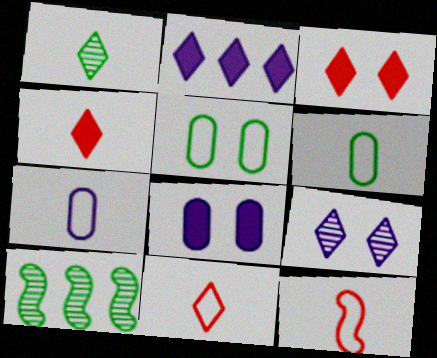[[3, 7, 10], 
[8, 10, 11]]